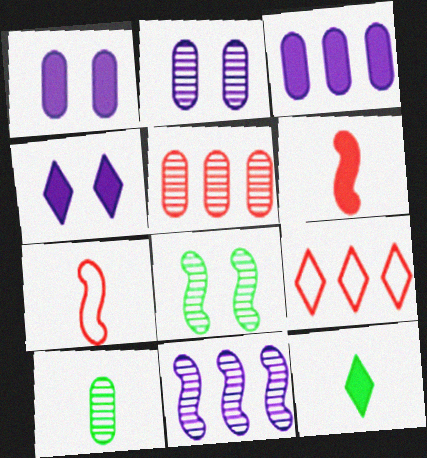[[2, 5, 10]]